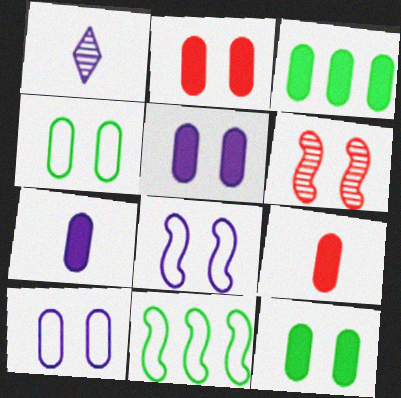[[1, 2, 11], 
[2, 3, 7], 
[2, 5, 12], 
[3, 5, 9]]